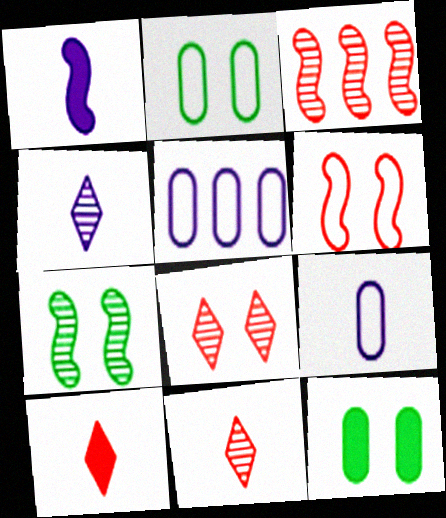[[1, 4, 9], 
[5, 7, 10]]